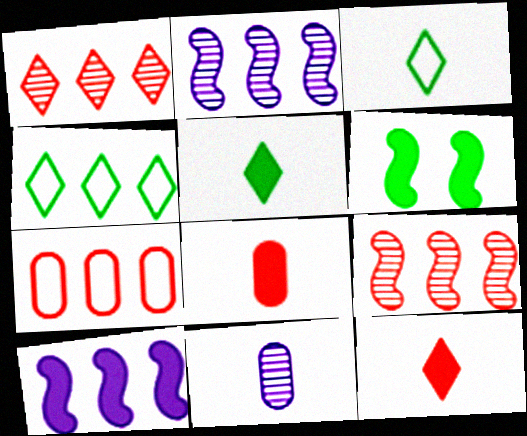[]